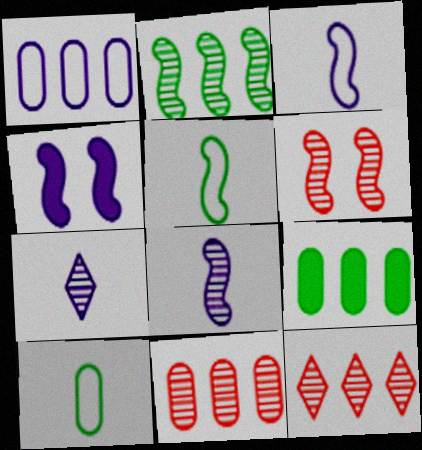[[1, 4, 7], 
[1, 9, 11], 
[2, 6, 8], 
[4, 10, 12]]